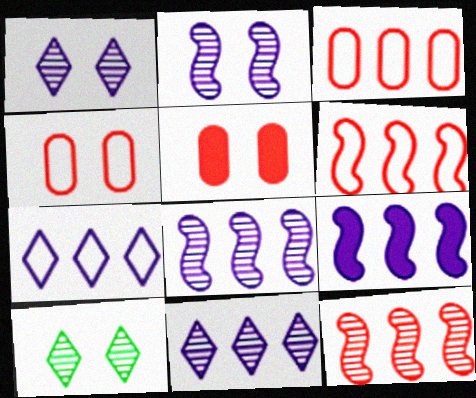[]